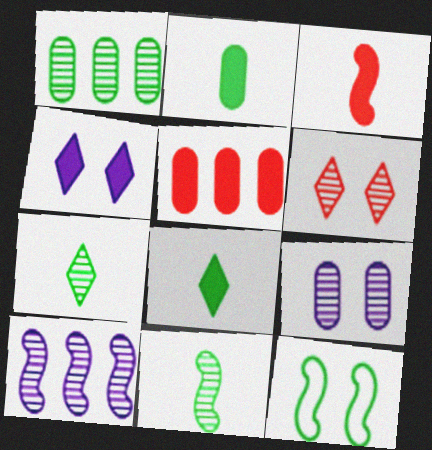[[1, 8, 12], 
[3, 10, 12]]